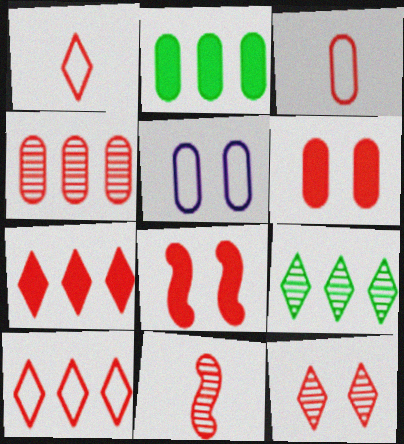[[1, 4, 8], 
[1, 7, 12], 
[3, 4, 6], 
[4, 11, 12], 
[6, 10, 11]]